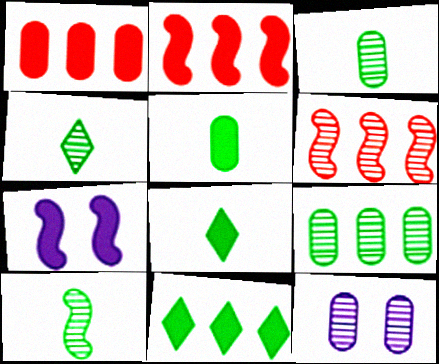[[1, 7, 8], 
[3, 4, 10], 
[4, 6, 12]]